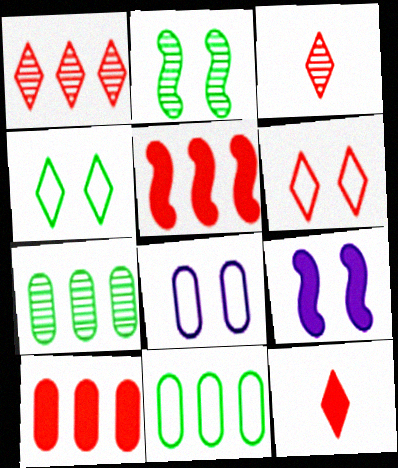[[1, 6, 12], 
[3, 9, 11]]